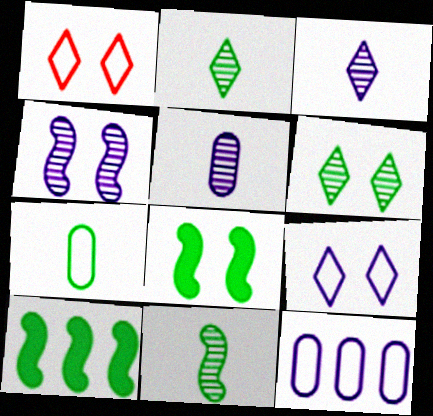[[1, 5, 10], 
[6, 7, 10]]